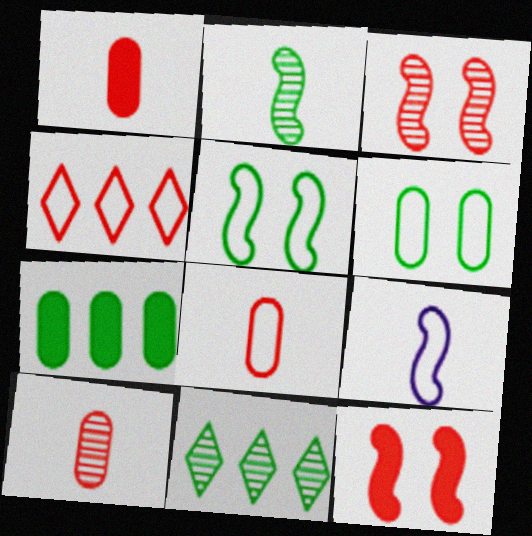[[1, 3, 4], 
[1, 8, 10], 
[4, 6, 9], 
[4, 10, 12]]